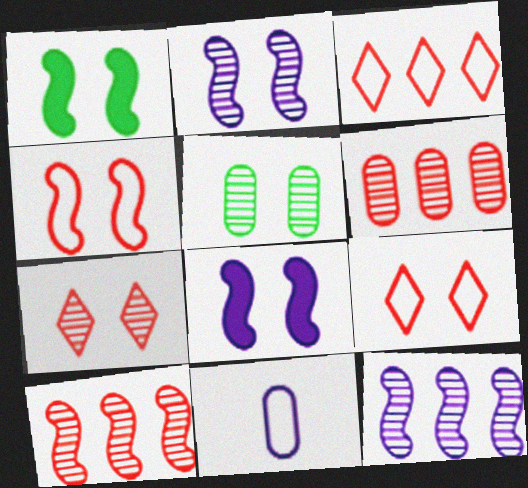[[1, 2, 4], 
[2, 5, 7], 
[5, 8, 9]]